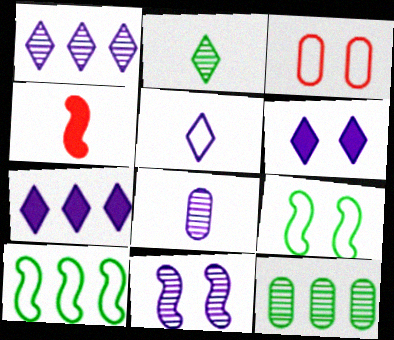[[1, 5, 6], 
[1, 8, 11], 
[3, 5, 10], 
[4, 10, 11]]